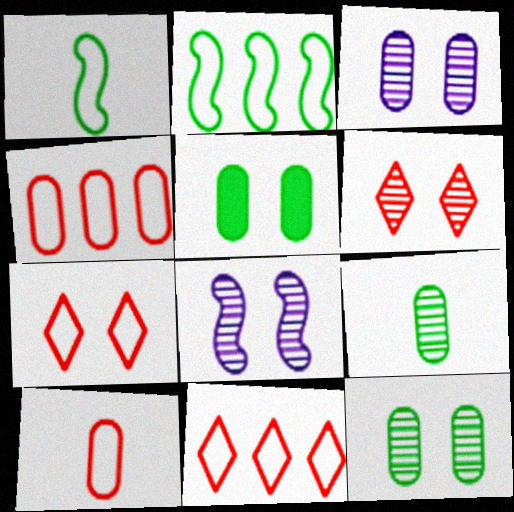[[5, 7, 8], 
[6, 8, 12]]